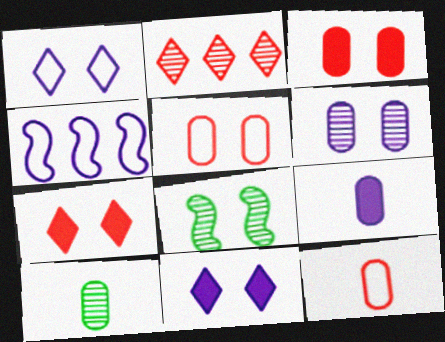[[1, 3, 8], 
[4, 7, 10], 
[5, 8, 11], 
[9, 10, 12]]